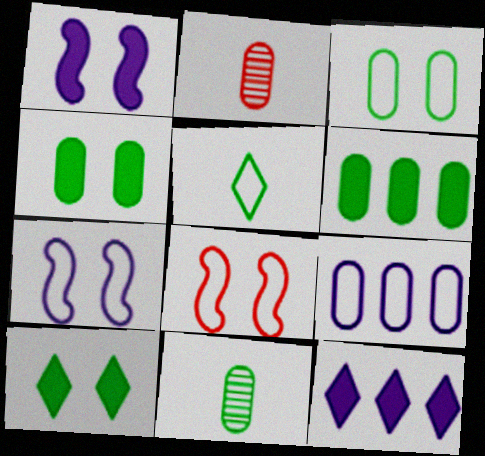[[2, 4, 9], 
[3, 6, 11], 
[5, 8, 9], 
[8, 11, 12]]